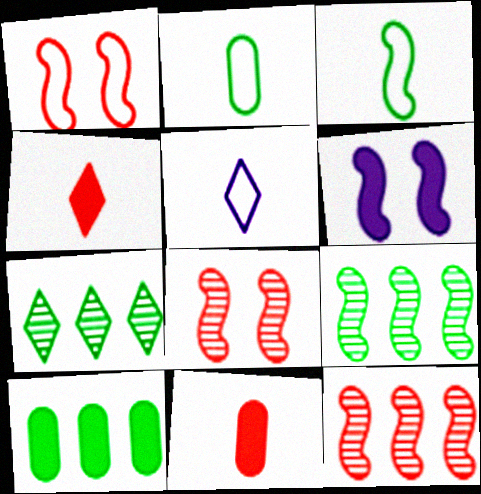[[3, 6, 12], 
[4, 6, 10], 
[5, 8, 10]]